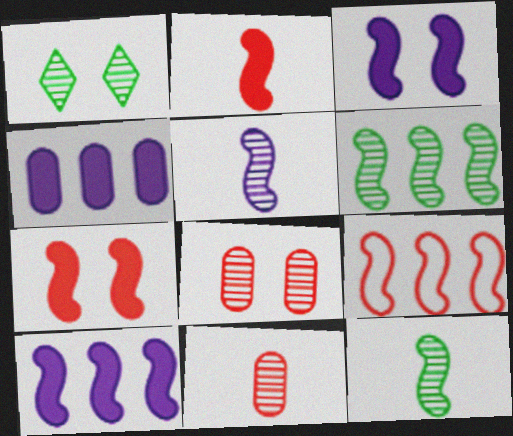[[3, 9, 12], 
[6, 9, 10]]